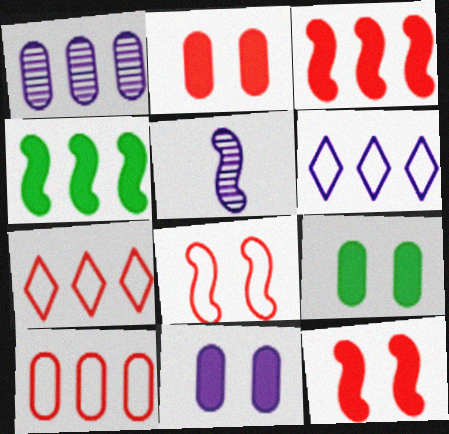[[1, 4, 7], 
[2, 9, 11], 
[4, 5, 8], 
[5, 6, 11], 
[5, 7, 9]]